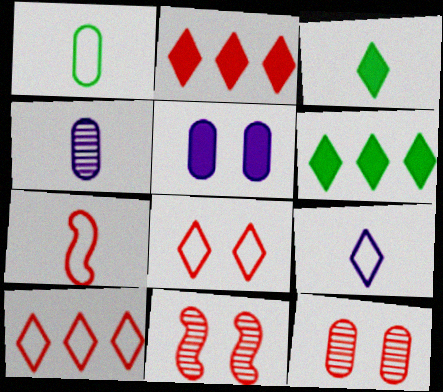[[1, 7, 9], 
[2, 7, 12], 
[3, 4, 7]]